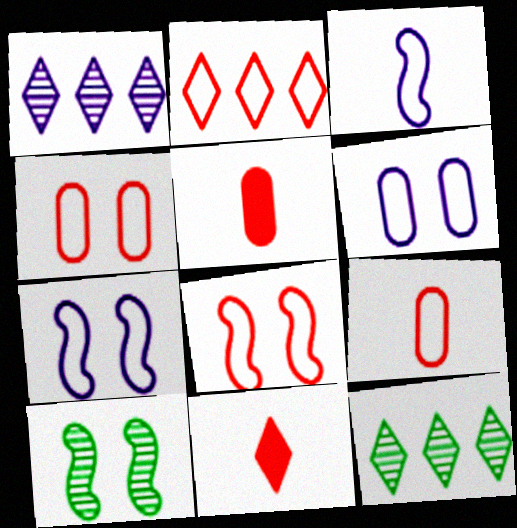[[2, 8, 9], 
[5, 7, 12]]